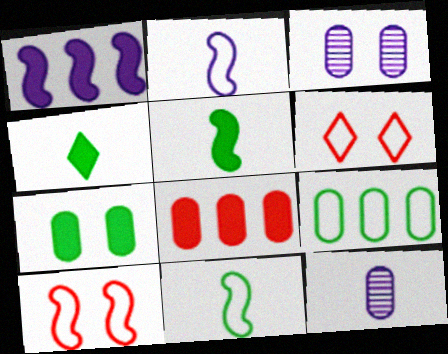[[2, 6, 9]]